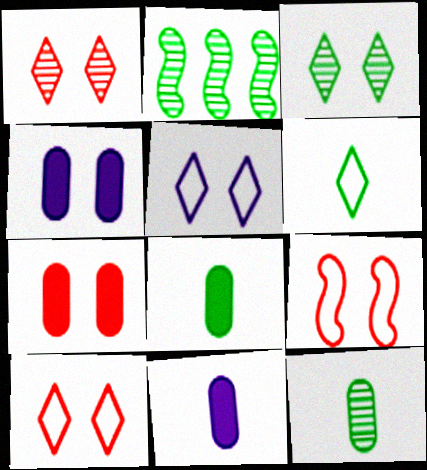[[1, 7, 9], 
[2, 3, 12], 
[2, 10, 11], 
[3, 4, 9]]